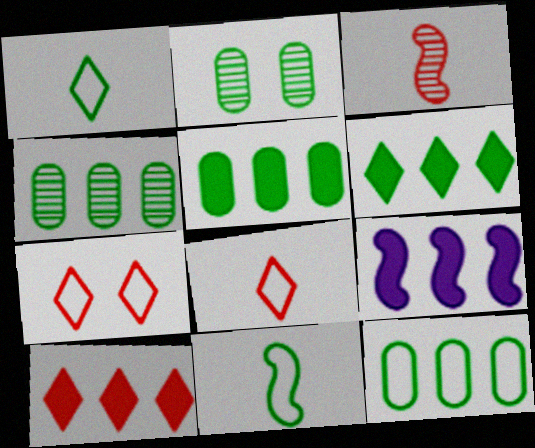[[2, 6, 11], 
[2, 8, 9], 
[4, 5, 12], 
[5, 9, 10]]